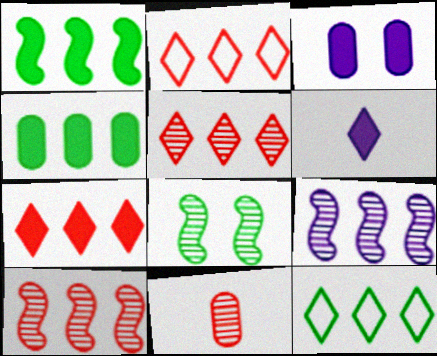[[2, 4, 9], 
[2, 5, 7]]